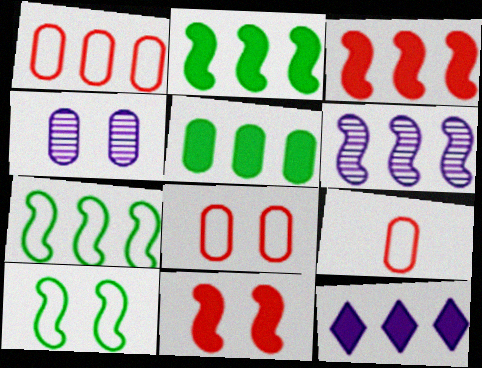[[1, 8, 9], 
[3, 5, 12], 
[3, 6, 7], 
[4, 5, 9]]